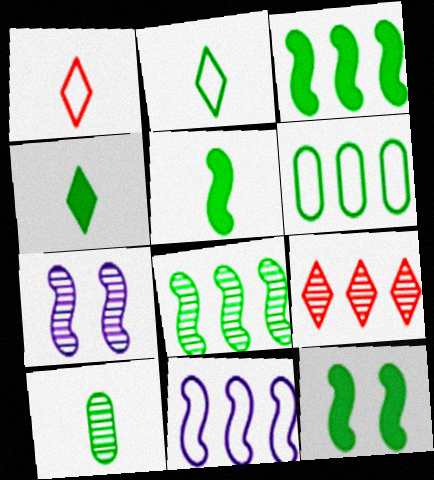[[2, 5, 10], 
[3, 5, 12], 
[7, 9, 10]]